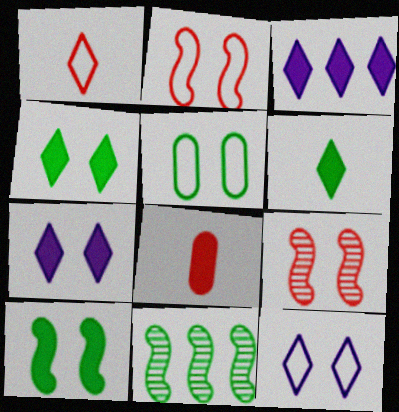[[2, 5, 12], 
[3, 8, 10], 
[5, 6, 11], 
[5, 7, 9], 
[8, 11, 12]]